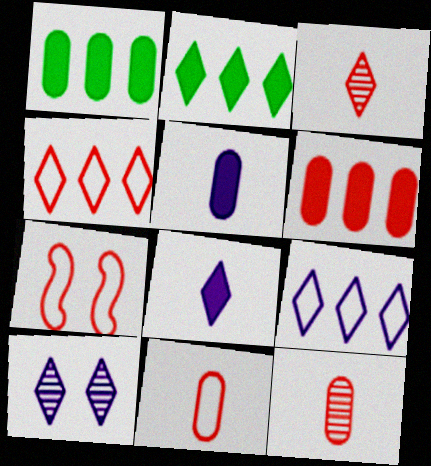[[3, 6, 7], 
[4, 7, 11], 
[8, 9, 10]]